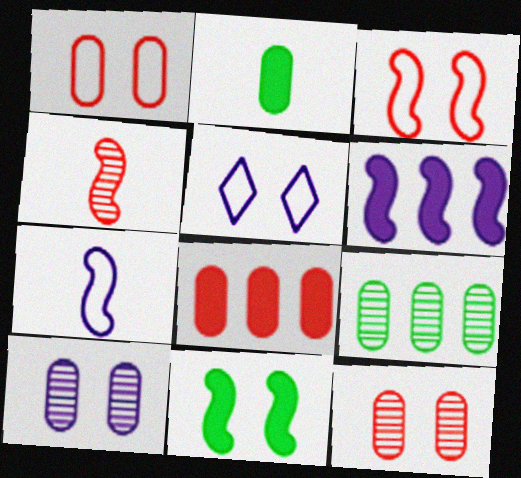[[5, 11, 12]]